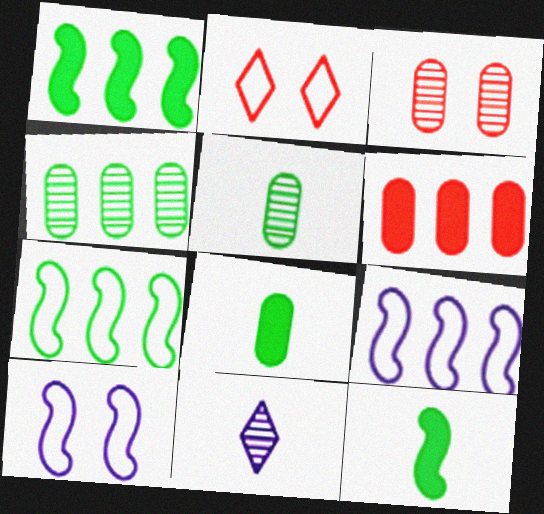[]